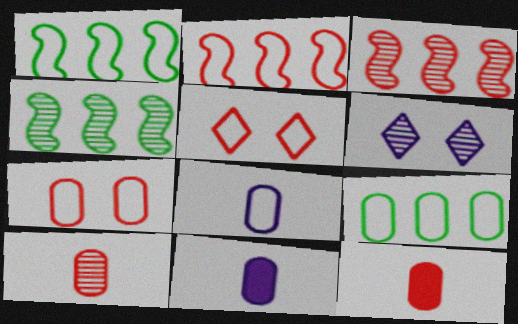[[1, 5, 8], 
[1, 6, 12], 
[3, 5, 12], 
[4, 5, 11], 
[4, 6, 10], 
[7, 8, 9]]